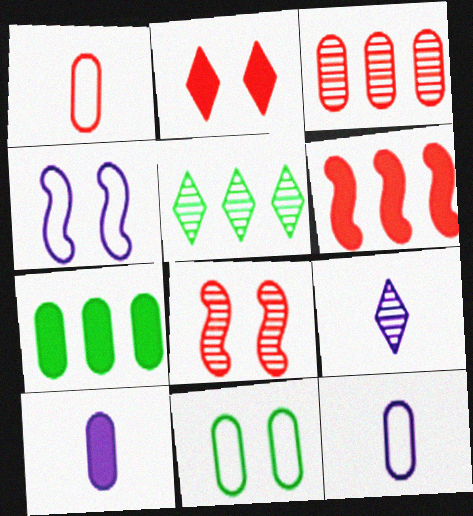[[3, 10, 11], 
[6, 9, 11]]